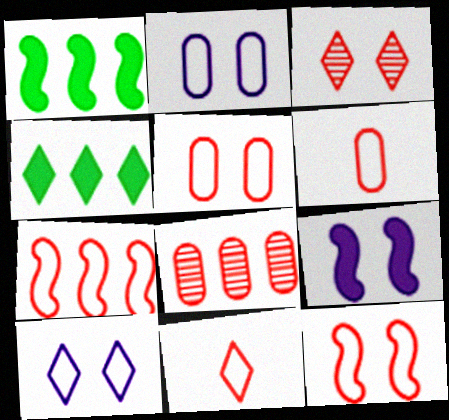[[5, 7, 11]]